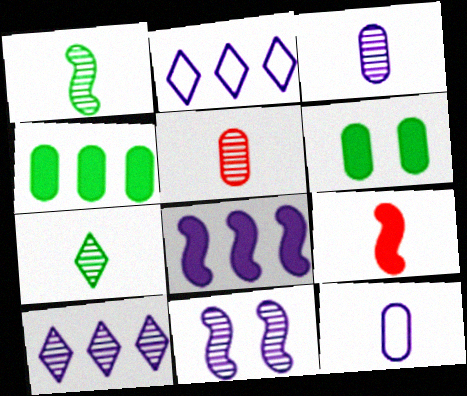[[3, 10, 11], 
[7, 9, 12]]